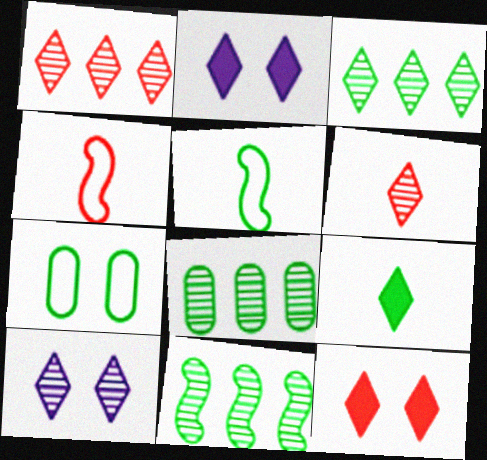[[2, 4, 8], 
[3, 6, 10], 
[3, 8, 11], 
[7, 9, 11]]